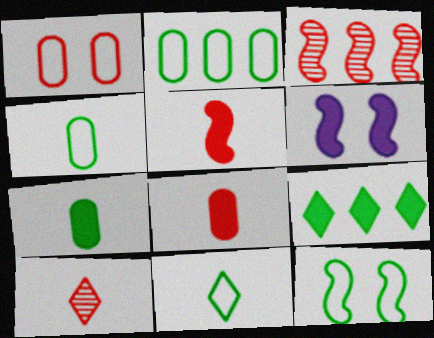[[2, 6, 10], 
[2, 11, 12], 
[6, 8, 9]]